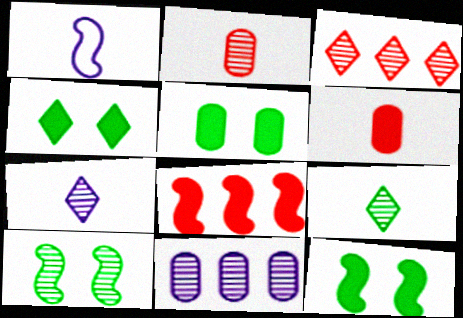[[1, 3, 5], 
[1, 6, 9], 
[1, 8, 10], 
[4, 5, 12]]